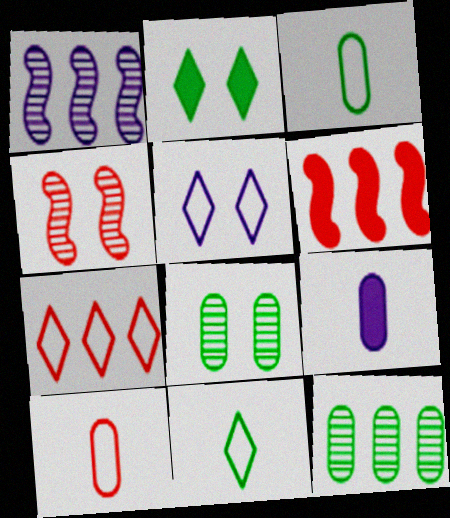[[1, 2, 10], 
[1, 5, 9], 
[2, 6, 9], 
[5, 7, 11]]